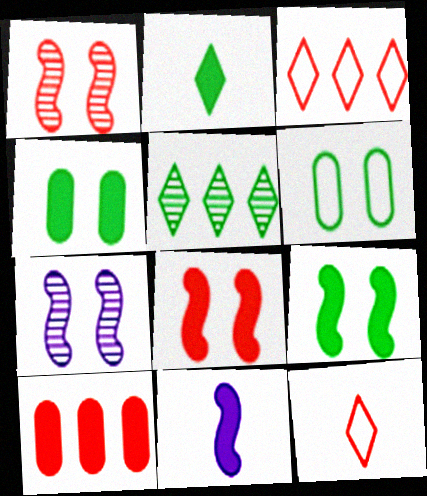[[1, 10, 12]]